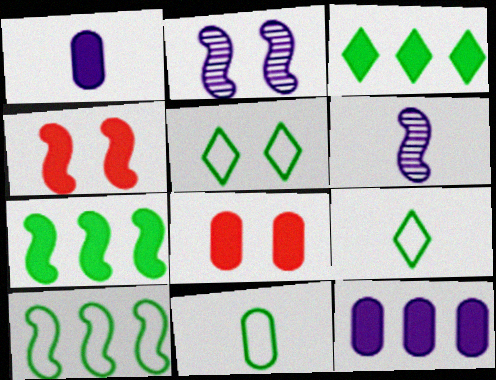[[1, 3, 4], 
[2, 5, 8], 
[4, 6, 10], 
[5, 10, 11]]